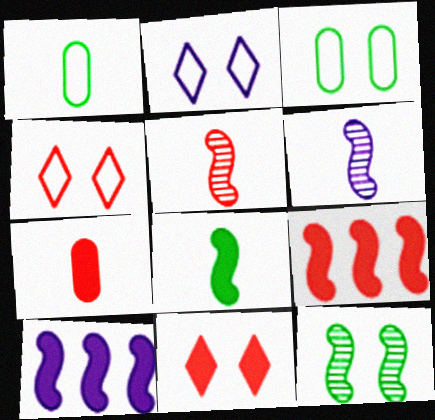[[7, 9, 11]]